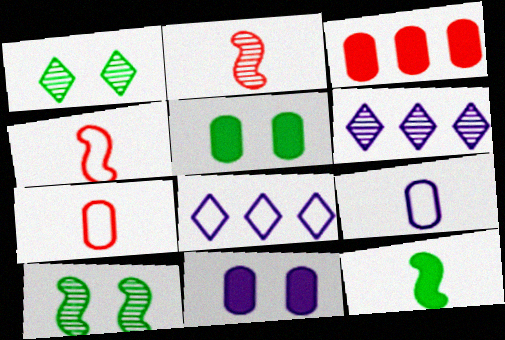[[2, 5, 8], 
[4, 5, 6]]